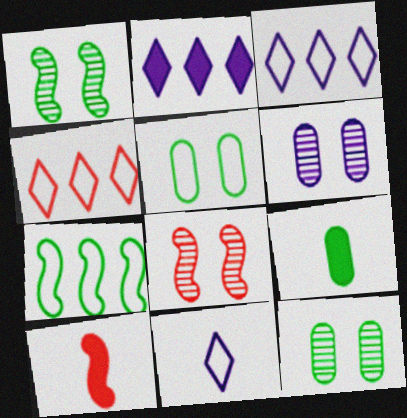[[3, 8, 9], 
[3, 10, 12]]